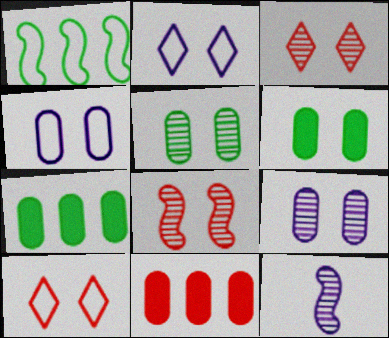[[2, 6, 8], 
[7, 10, 12]]